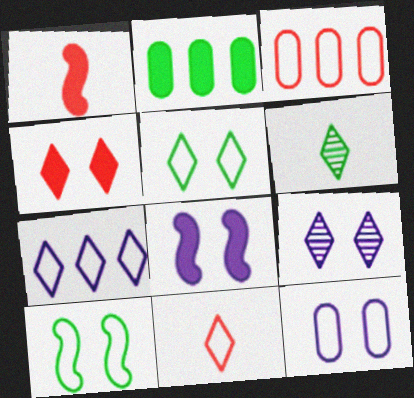[[2, 6, 10], 
[3, 6, 8], 
[4, 5, 9], 
[4, 6, 7], 
[5, 7, 11], 
[8, 9, 12]]